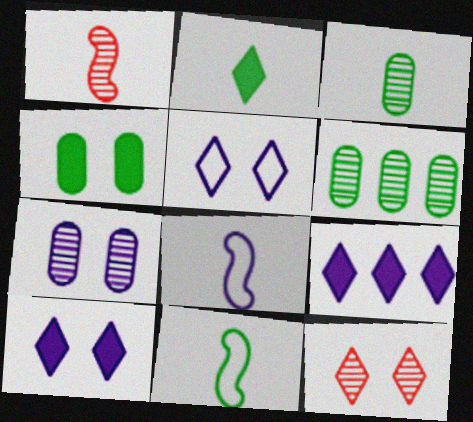[[2, 3, 11], 
[7, 8, 9]]